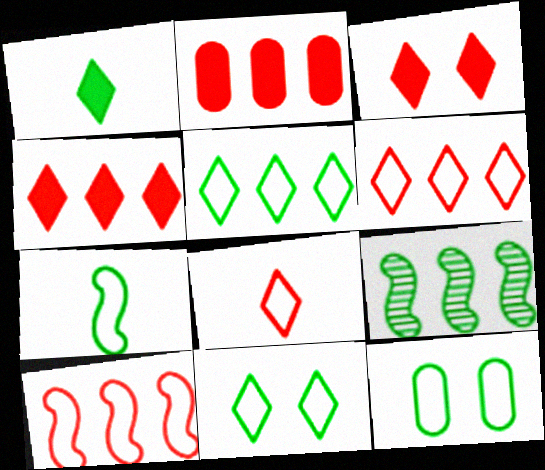[[1, 9, 12], 
[5, 7, 12]]